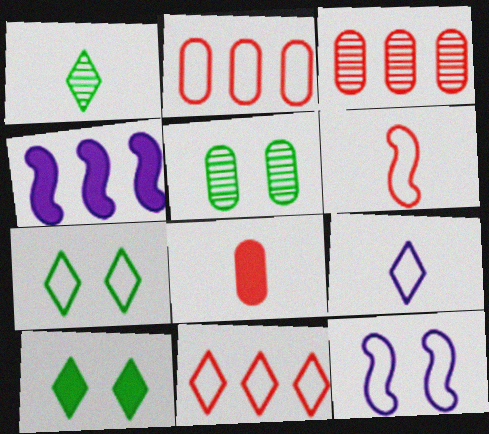[[4, 8, 10], 
[7, 9, 11]]